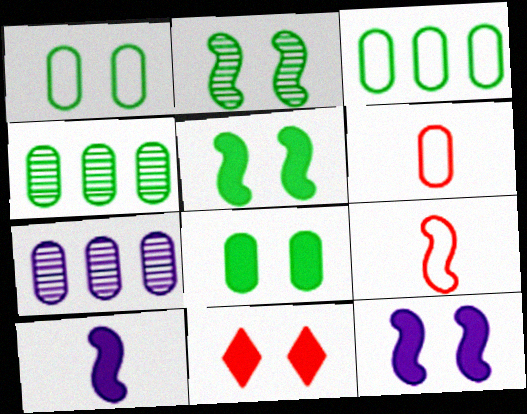[[6, 7, 8], 
[8, 11, 12]]